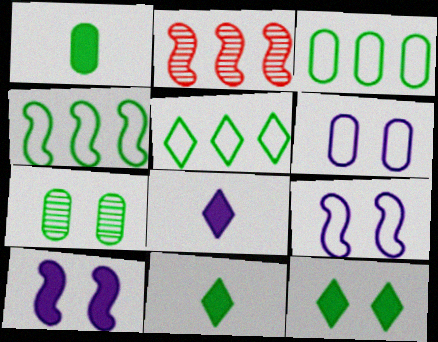[[1, 3, 7], 
[2, 6, 11], 
[3, 4, 5], 
[4, 7, 11]]